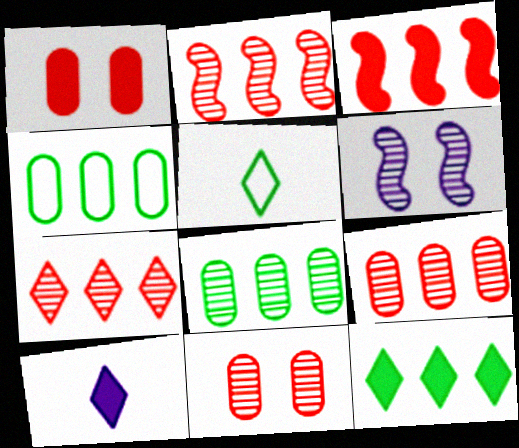[[2, 7, 9]]